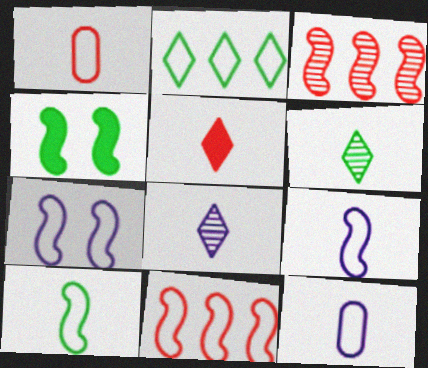[[1, 2, 7], 
[3, 4, 9], 
[7, 10, 11]]